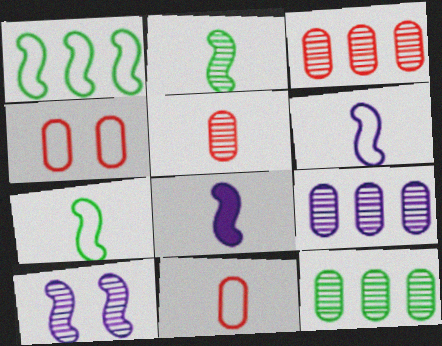[[3, 9, 12]]